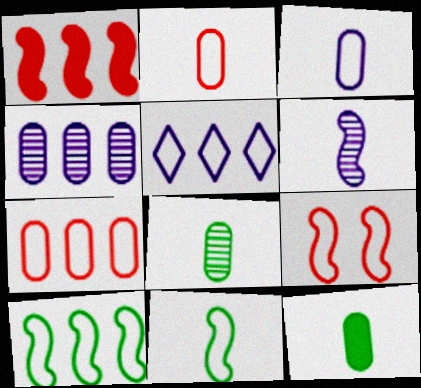[[5, 7, 10]]